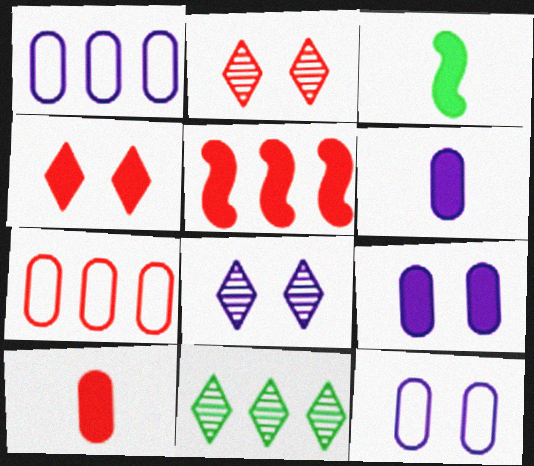[[1, 2, 3], 
[1, 5, 11], 
[3, 7, 8], 
[4, 5, 10]]